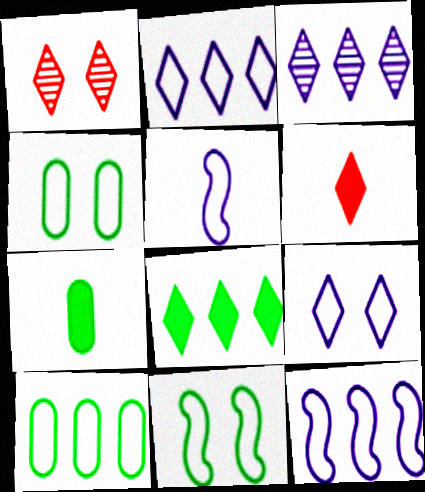[[1, 7, 12]]